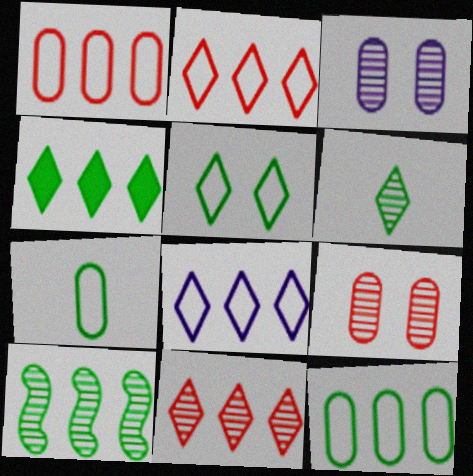[[4, 5, 6], 
[4, 8, 11], 
[4, 10, 12]]